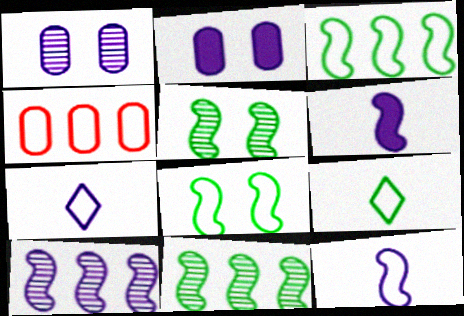[[2, 7, 10], 
[4, 7, 8]]